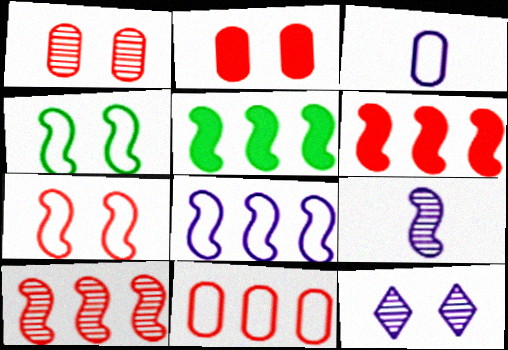[[2, 4, 12], 
[4, 6, 9], 
[5, 7, 9], 
[5, 8, 10]]